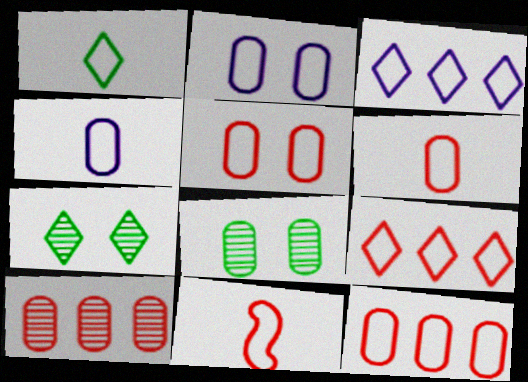[[1, 4, 11], 
[5, 6, 12], 
[5, 9, 11]]